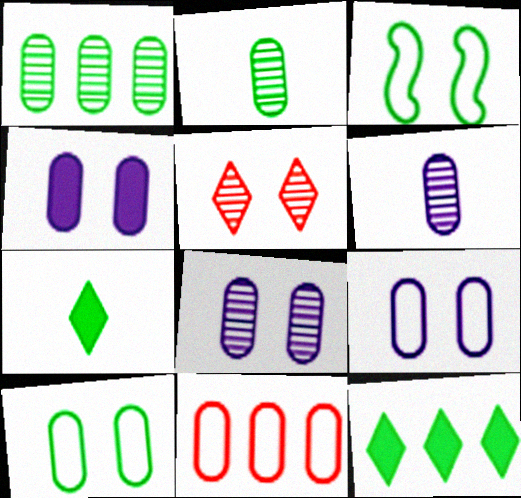[[1, 3, 7], 
[2, 3, 12], 
[2, 4, 11], 
[3, 4, 5], 
[4, 8, 9]]